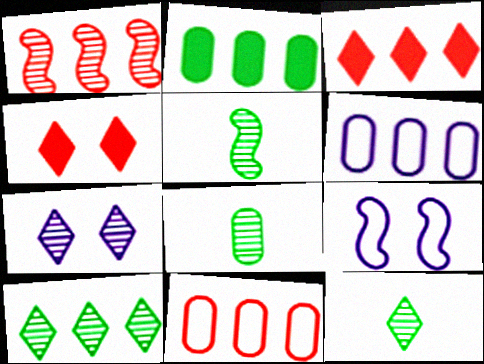[[1, 3, 11], 
[1, 7, 8], 
[3, 8, 9], 
[4, 5, 6], 
[5, 8, 12]]